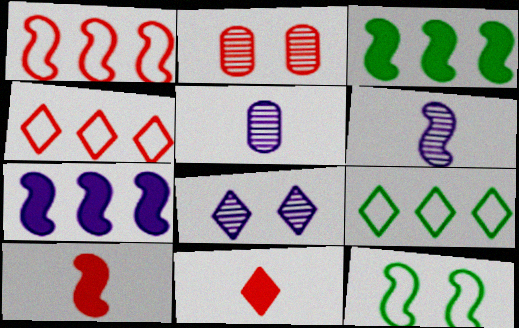[[1, 2, 11], 
[2, 4, 10], 
[8, 9, 11]]